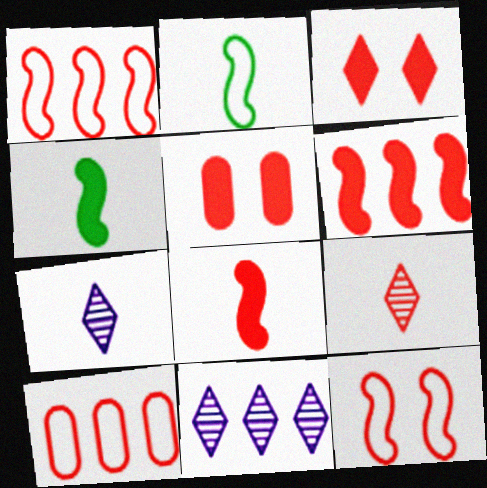[[1, 5, 9], 
[2, 5, 11]]